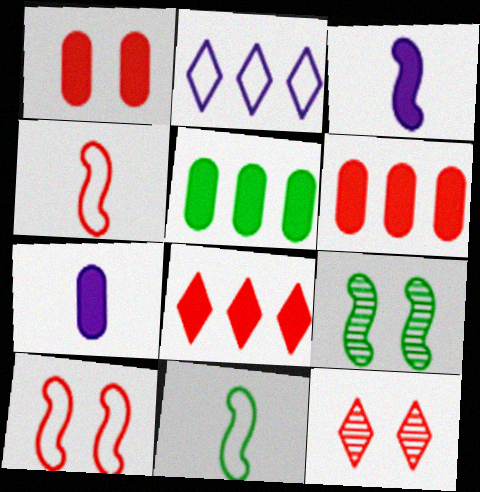[[1, 5, 7], 
[1, 10, 12], 
[4, 6, 12]]